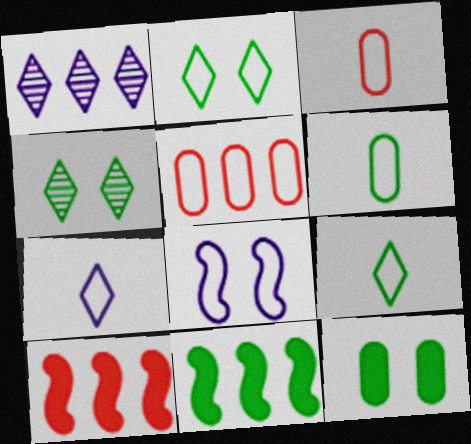[[1, 5, 11], 
[4, 6, 11], 
[5, 8, 9]]